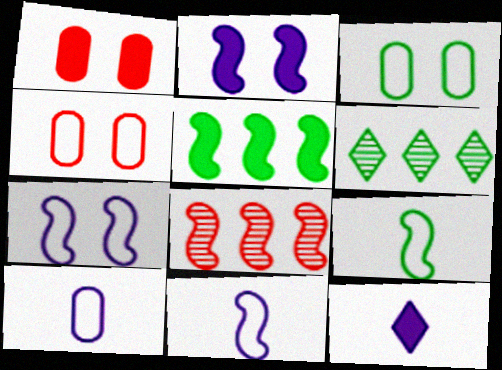[[1, 5, 12], 
[1, 6, 11], 
[2, 8, 9], 
[3, 8, 12]]